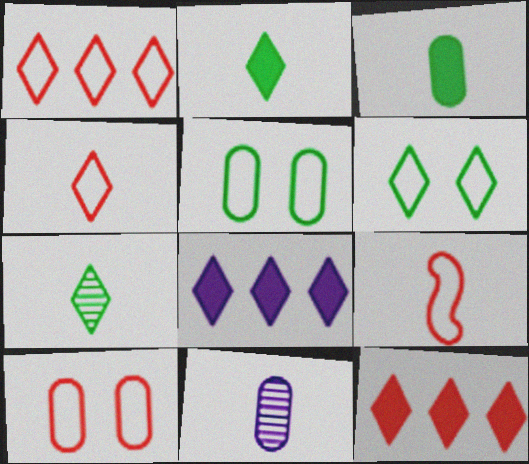[[1, 9, 10], 
[2, 9, 11]]